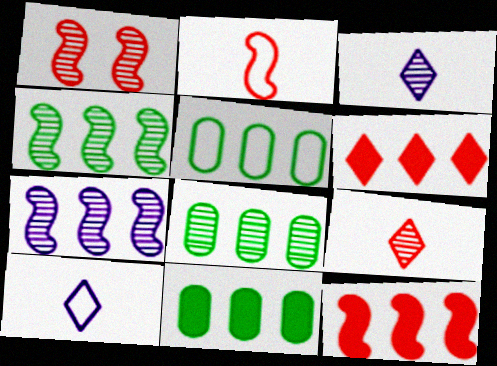[[1, 2, 12], 
[1, 3, 8], 
[1, 10, 11], 
[5, 6, 7], 
[5, 8, 11]]